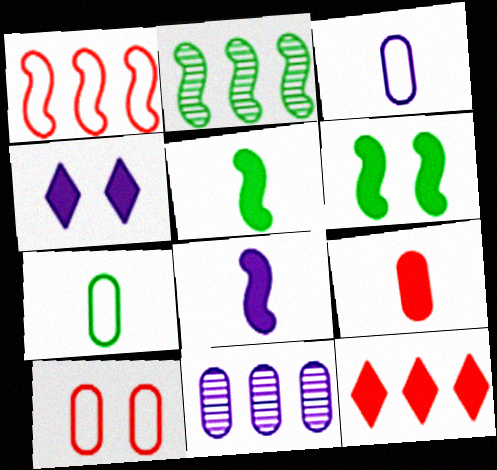[]